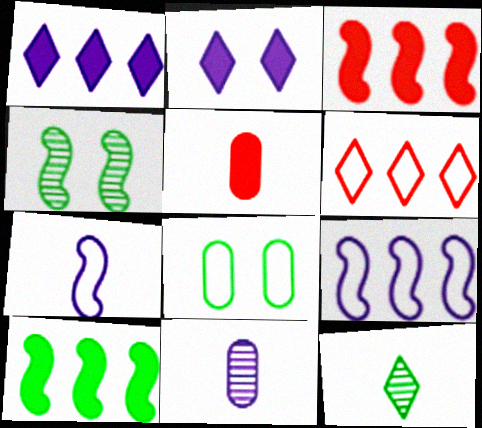[[2, 5, 10], 
[2, 6, 12], 
[2, 9, 11], 
[3, 4, 7], 
[5, 7, 12], 
[6, 7, 8], 
[8, 10, 12]]